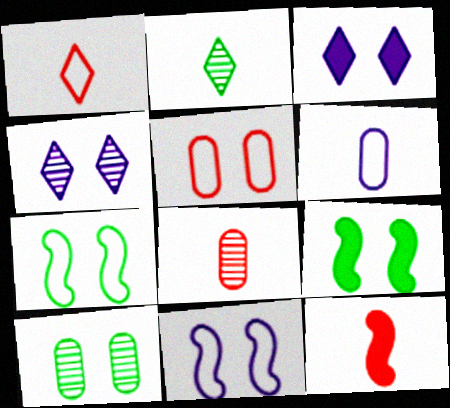[[1, 8, 12], 
[2, 6, 12], 
[4, 5, 9]]